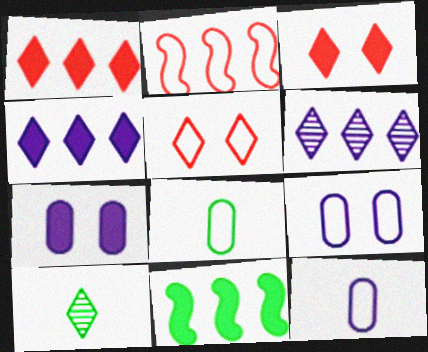[[2, 7, 10], 
[4, 5, 10]]